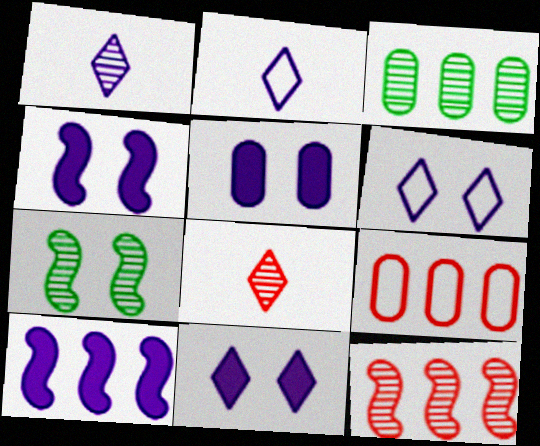[[4, 5, 11]]